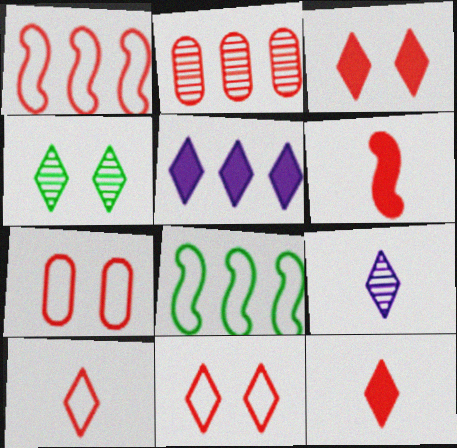[[1, 7, 10], 
[2, 5, 8], 
[2, 6, 11], 
[4, 5, 10]]